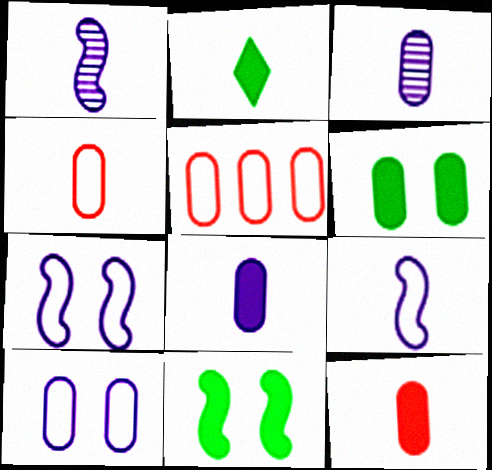[[1, 2, 4], 
[3, 5, 6]]